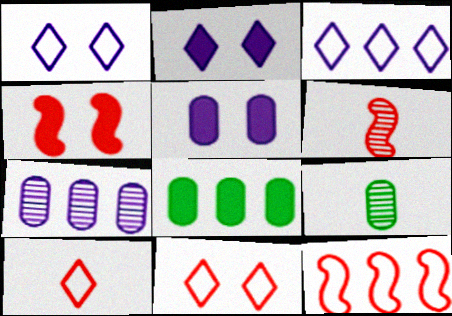[[1, 6, 8], 
[2, 9, 12], 
[3, 4, 9], 
[4, 6, 12]]